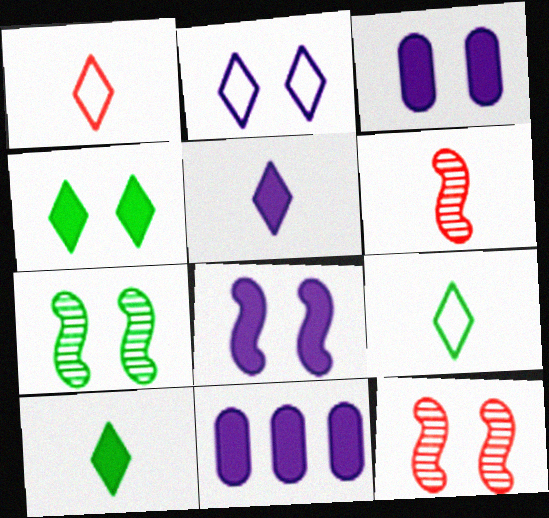[[1, 7, 11], 
[5, 8, 11], 
[9, 11, 12]]